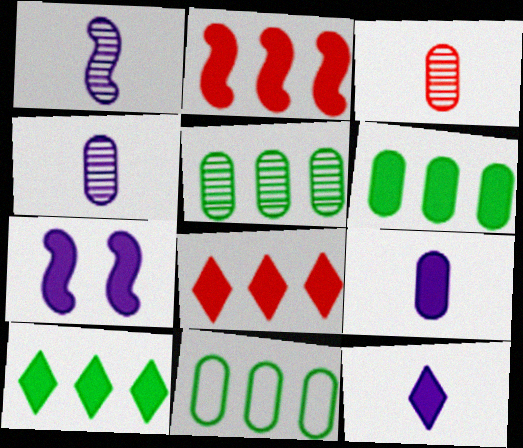[[5, 6, 11]]